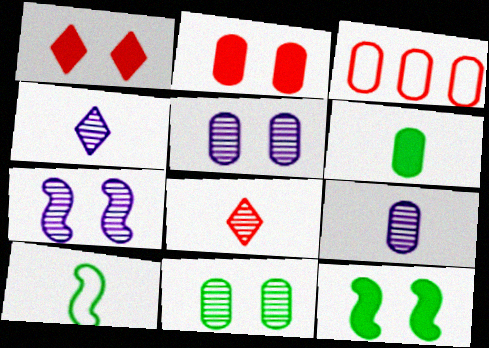[[3, 4, 12], 
[3, 5, 6]]